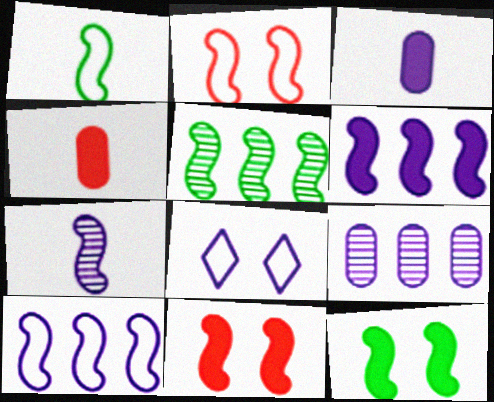[[1, 2, 10], 
[1, 5, 12], 
[4, 5, 8]]